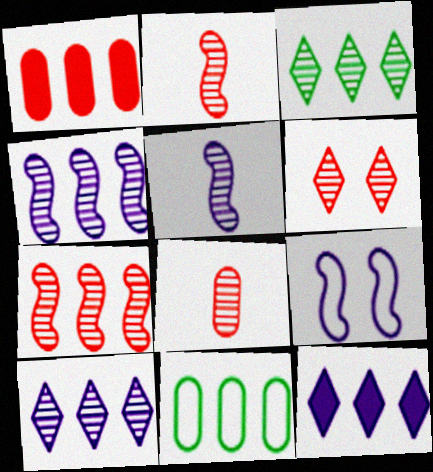[[6, 7, 8], 
[7, 11, 12]]